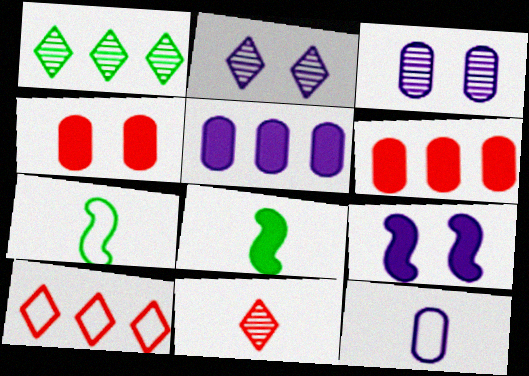[[1, 2, 11], 
[2, 6, 7], 
[3, 5, 12], 
[3, 8, 10], 
[8, 11, 12]]